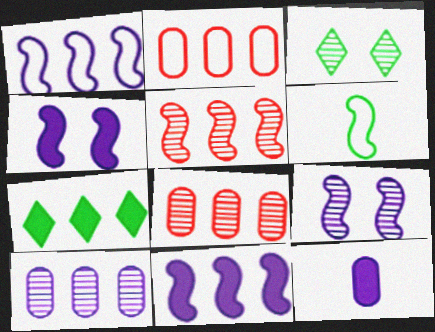[[1, 7, 8], 
[4, 5, 6]]